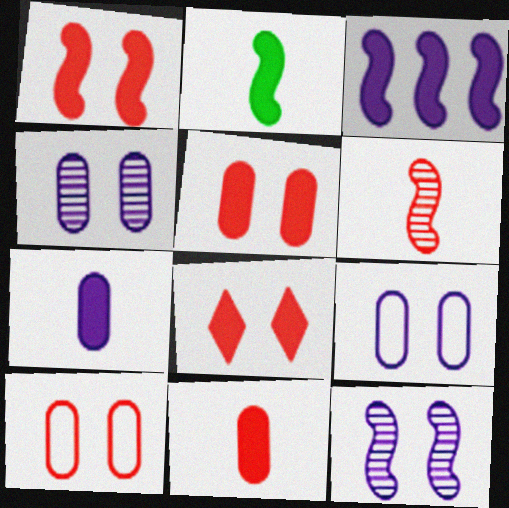[[1, 2, 3], 
[1, 5, 8]]